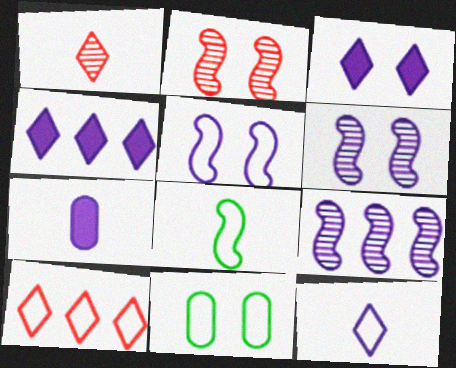[[1, 7, 8], 
[2, 3, 11]]